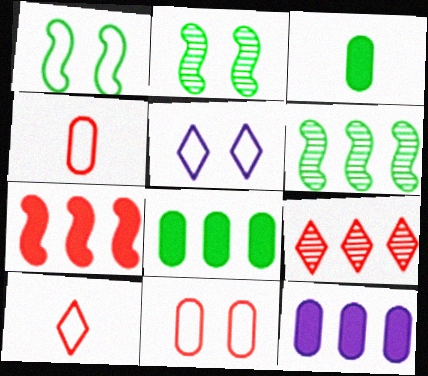[[1, 5, 11], 
[2, 10, 12]]